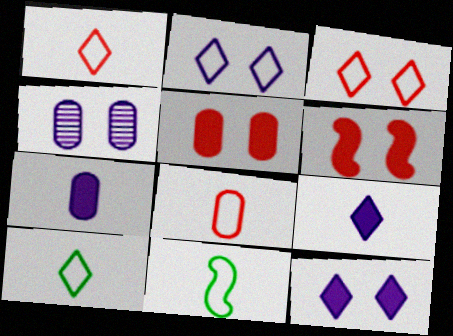[]